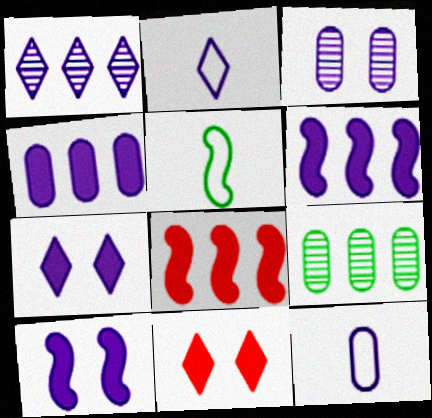[[1, 2, 7], 
[1, 10, 12], 
[2, 3, 6], 
[3, 4, 12]]